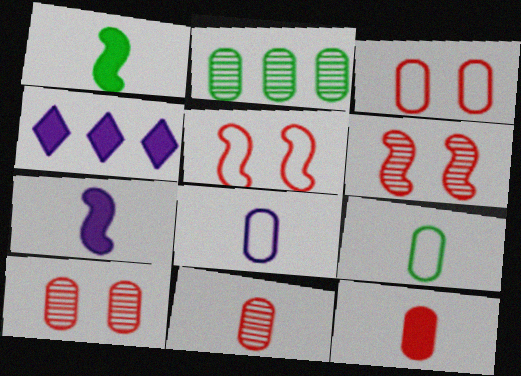[[4, 6, 9]]